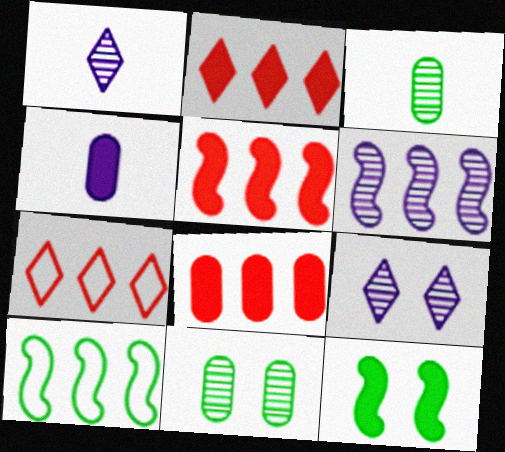[[2, 4, 12], 
[2, 5, 8], 
[5, 6, 10]]